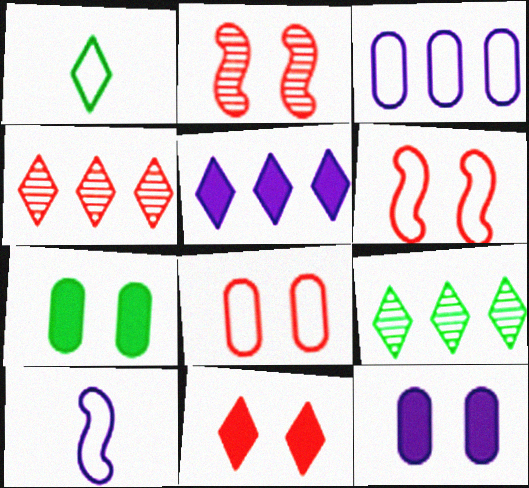[[1, 3, 6], 
[2, 8, 11], 
[4, 7, 10]]